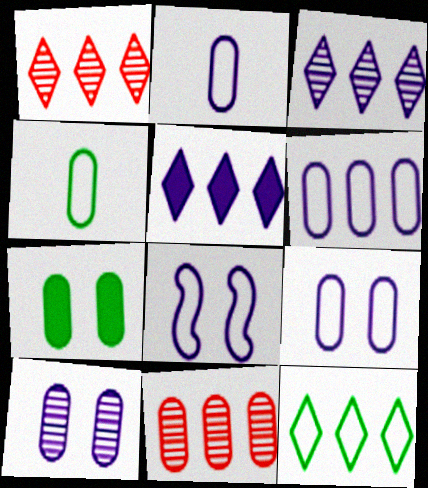[[1, 5, 12], 
[2, 6, 9], 
[2, 7, 11]]